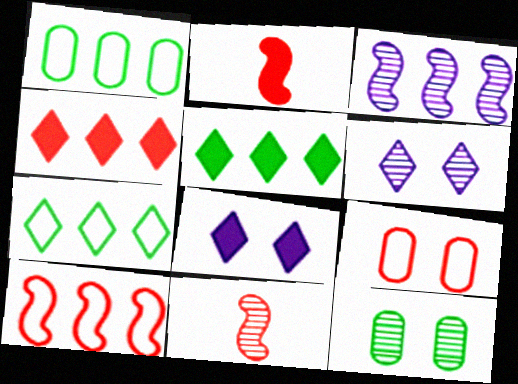[[1, 2, 6], 
[1, 3, 4], 
[1, 8, 11], 
[4, 9, 11]]